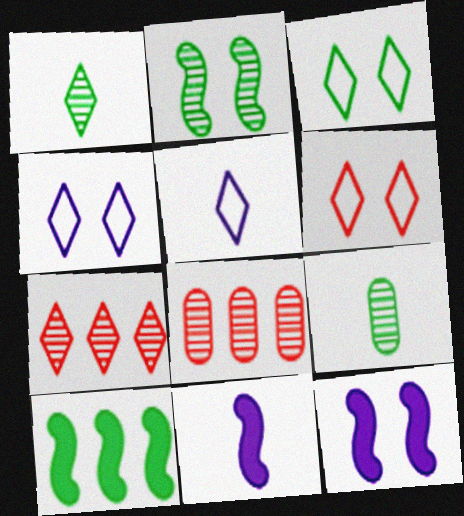[[3, 4, 6], 
[3, 8, 11], 
[3, 9, 10]]